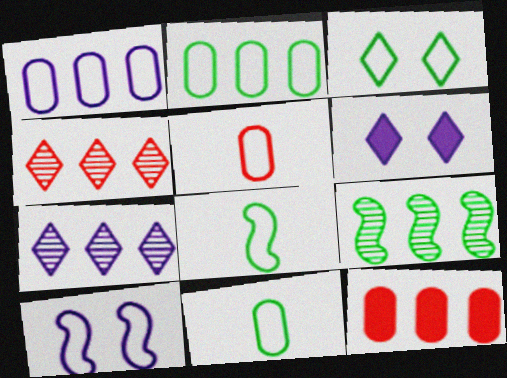[[2, 3, 8], 
[5, 6, 9]]